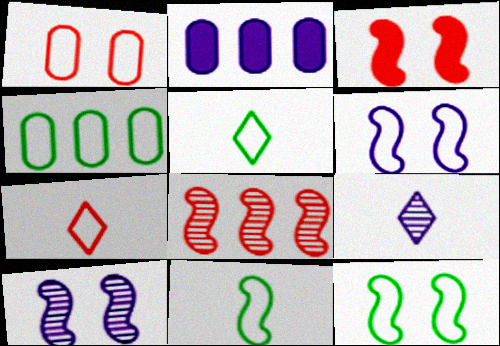[[2, 6, 9], 
[3, 4, 9], 
[3, 10, 12], 
[4, 5, 12], 
[4, 6, 7]]